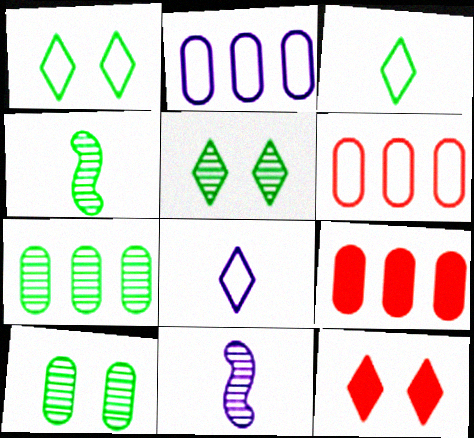[[1, 9, 11], 
[2, 4, 12], 
[2, 7, 9], 
[4, 5, 7]]